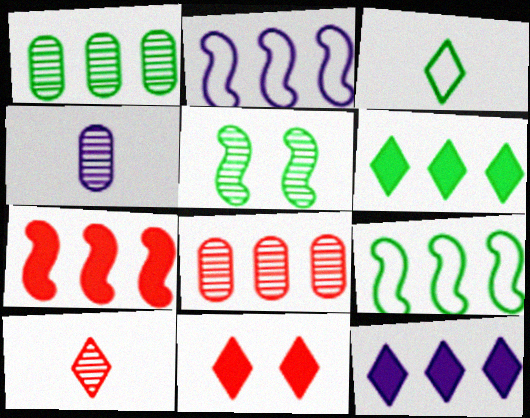[[1, 6, 9], 
[2, 6, 8], 
[4, 9, 11], 
[8, 9, 12]]